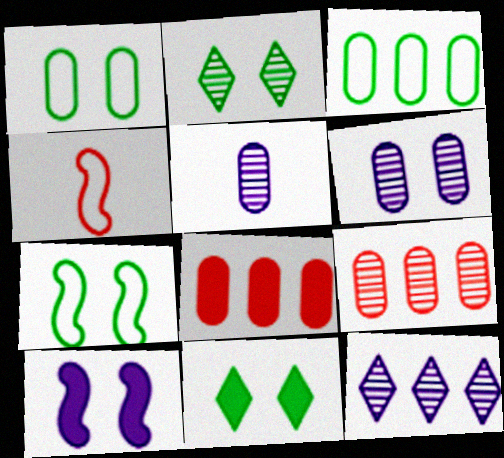[[1, 5, 8]]